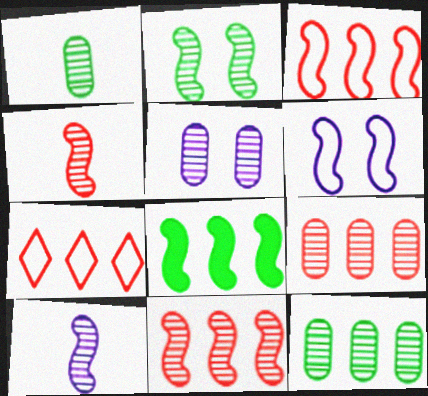[[1, 5, 9], 
[2, 10, 11], 
[4, 6, 8]]